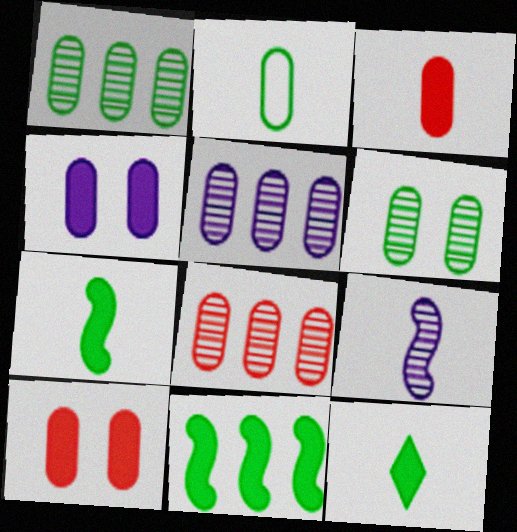[[1, 5, 8], 
[2, 4, 8], 
[2, 5, 10]]